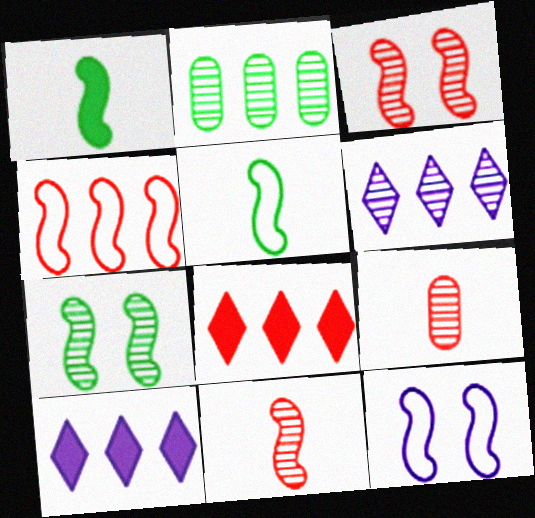[[2, 4, 10], 
[4, 5, 12], 
[6, 7, 9]]